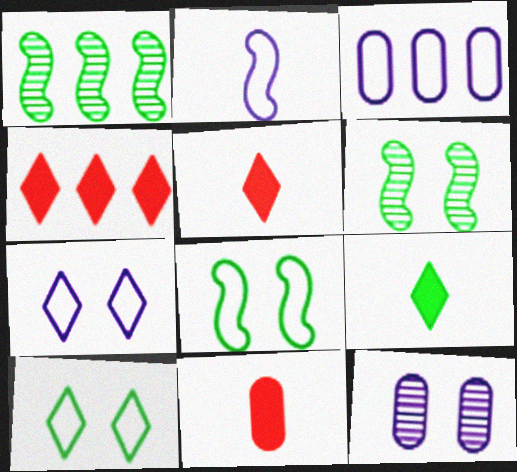[[1, 3, 4], 
[1, 7, 11], 
[2, 3, 7], 
[3, 5, 6]]